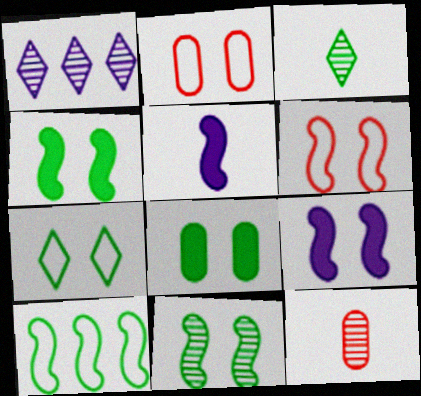[[1, 11, 12], 
[3, 8, 10], 
[6, 9, 11], 
[7, 8, 11]]